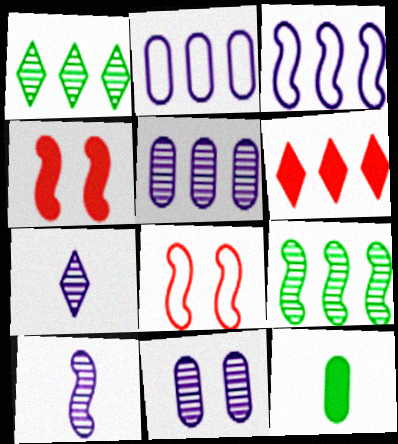[[2, 6, 9]]